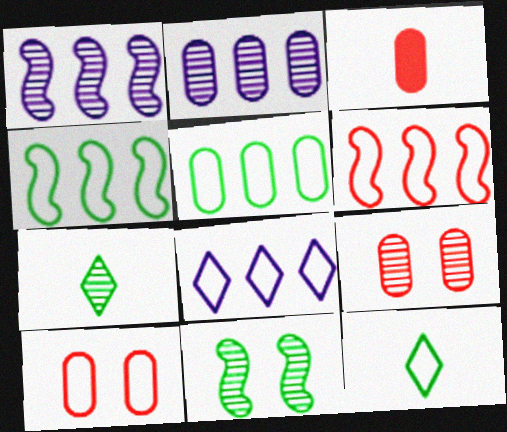[[1, 7, 9], 
[3, 8, 11], 
[5, 6, 8]]